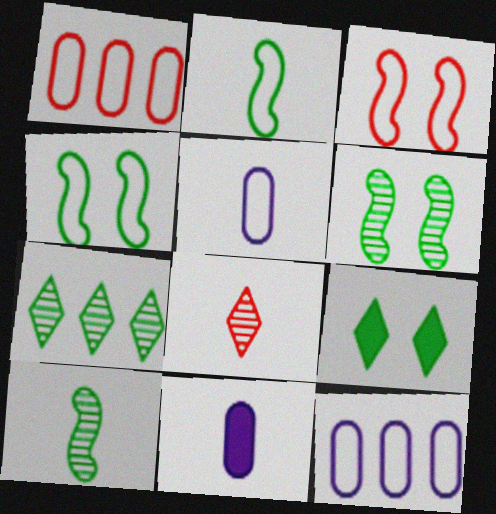[[2, 8, 11], 
[3, 7, 11]]